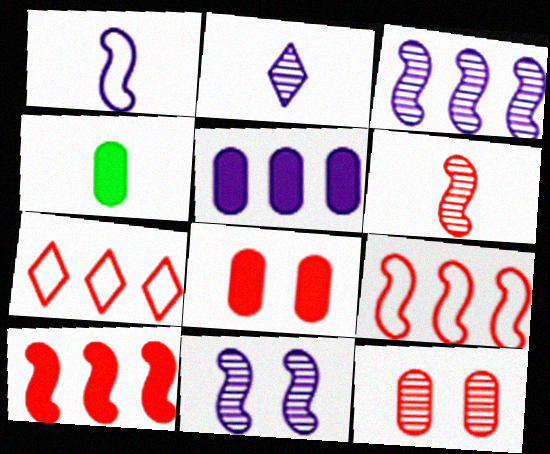[[4, 5, 8], 
[4, 7, 11], 
[6, 7, 8]]